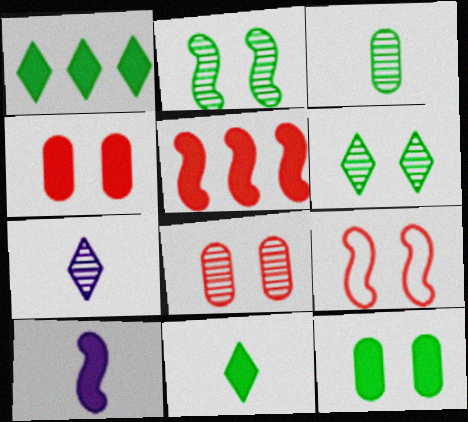[[1, 4, 10]]